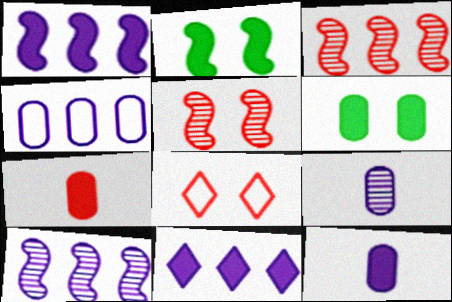[[2, 7, 11], 
[3, 7, 8], 
[4, 10, 11]]